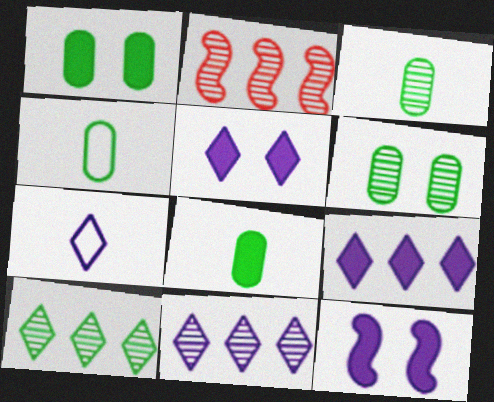[[1, 2, 7], 
[2, 4, 5], 
[3, 4, 8], 
[5, 7, 11]]